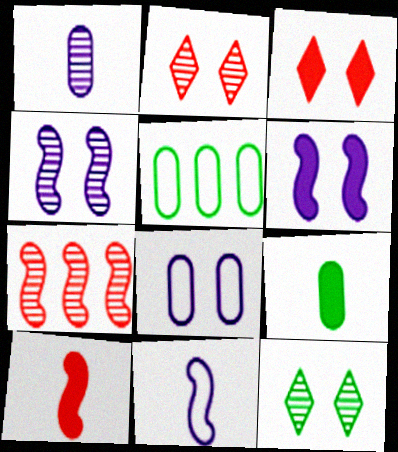[[1, 7, 12]]